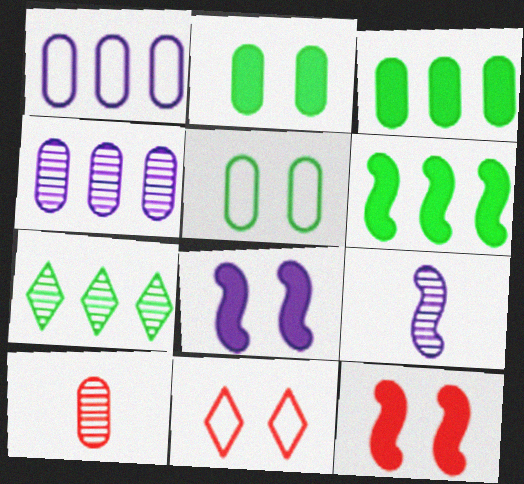[[1, 2, 10], 
[3, 9, 11]]